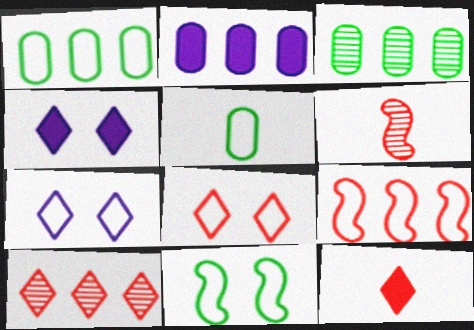[[1, 4, 6], 
[5, 7, 9], 
[8, 10, 12]]